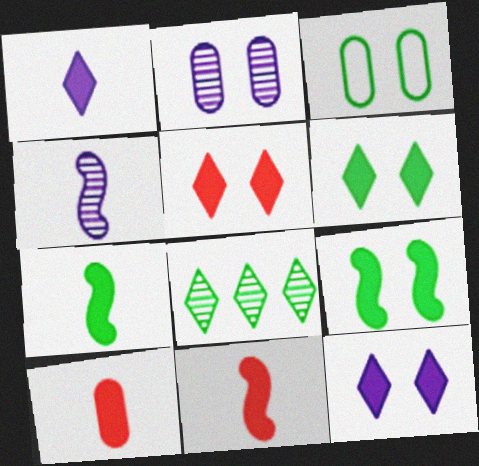[[1, 7, 10], 
[3, 7, 8], 
[5, 6, 12]]